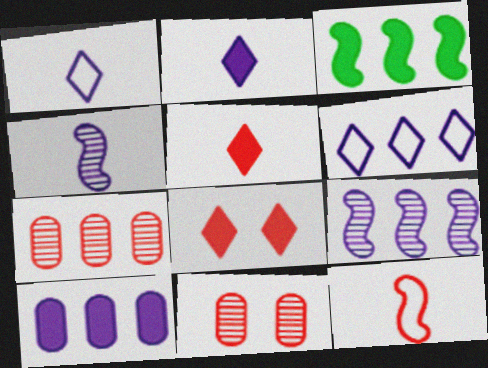[[1, 3, 11], 
[3, 6, 7], 
[6, 9, 10], 
[7, 8, 12]]